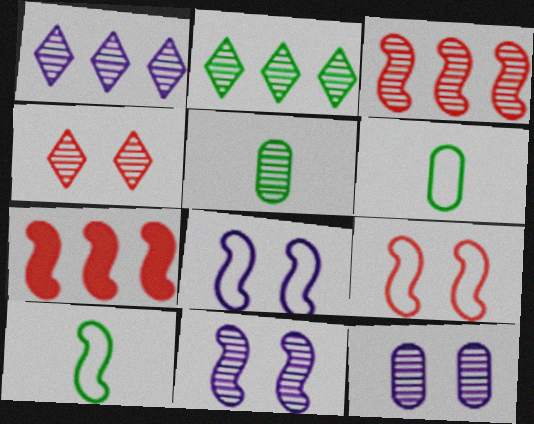[[7, 10, 11]]